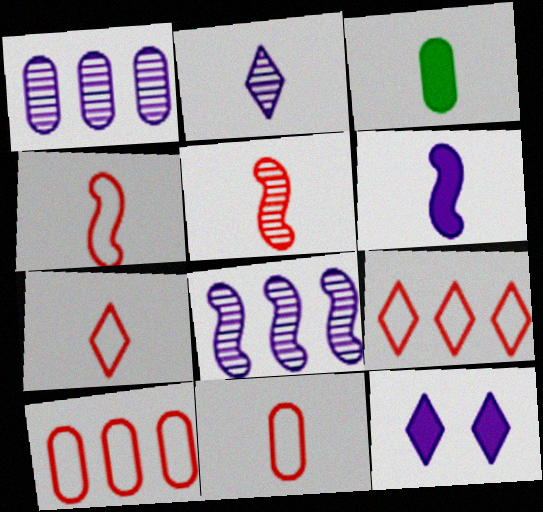[[2, 3, 4], 
[4, 7, 11]]